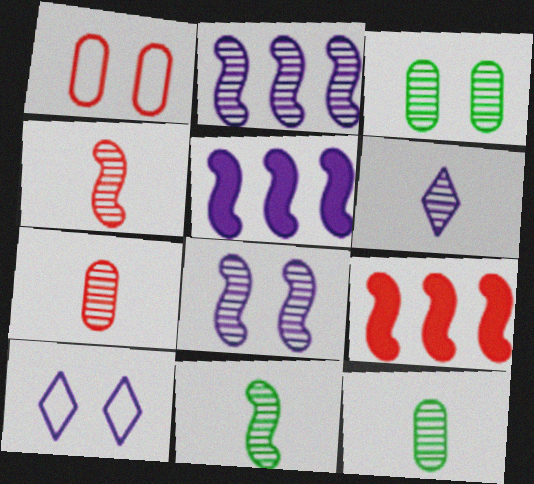[[4, 6, 12], 
[6, 7, 11], 
[9, 10, 12]]